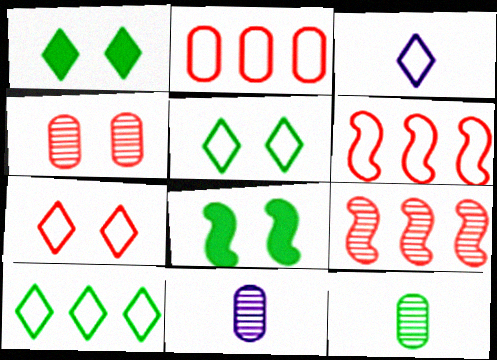[[1, 6, 11], 
[3, 7, 10], 
[8, 10, 12]]